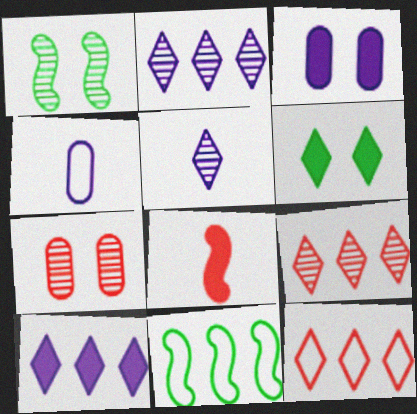[[5, 6, 12], 
[7, 8, 12]]